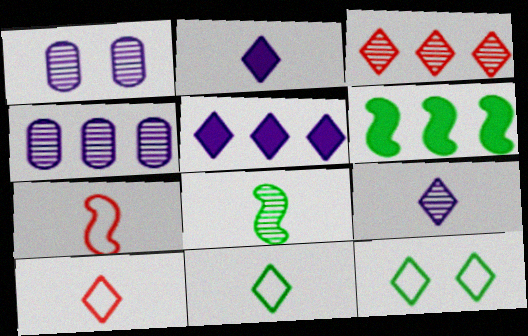[[1, 3, 8], 
[1, 6, 10], 
[2, 3, 12]]